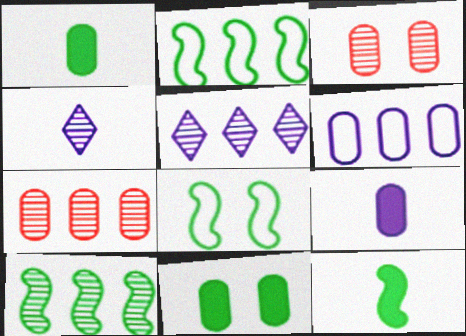[[1, 3, 6], 
[3, 4, 10], 
[5, 7, 10], 
[8, 10, 12]]